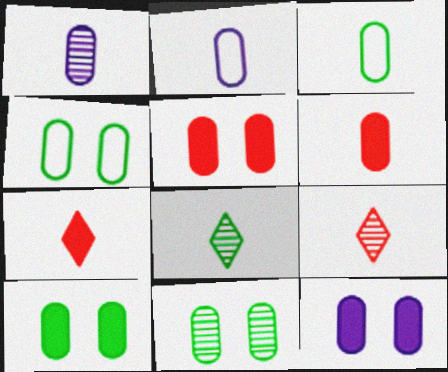[[1, 3, 6], 
[4, 10, 11], 
[5, 10, 12]]